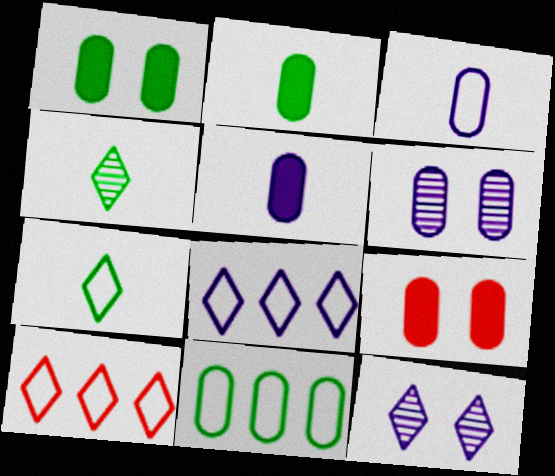[]